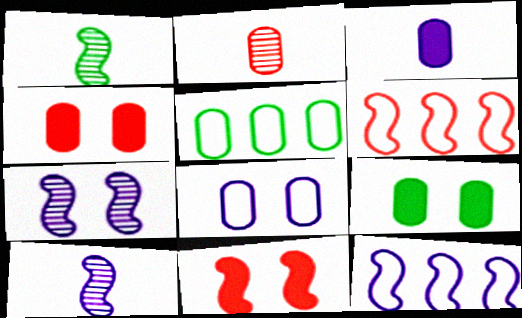[[1, 11, 12]]